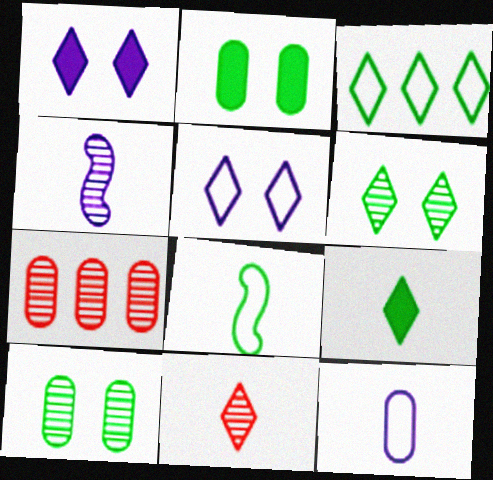[[1, 3, 11], 
[1, 7, 8], 
[2, 7, 12], 
[3, 6, 9], 
[4, 6, 7]]